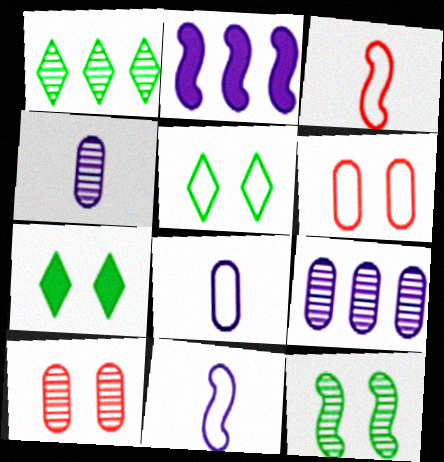[[2, 3, 12], 
[3, 7, 9]]